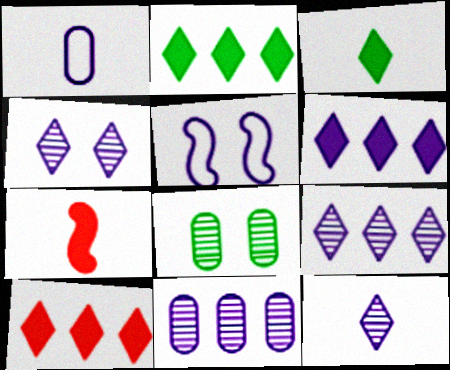[[2, 6, 10], 
[4, 9, 12]]